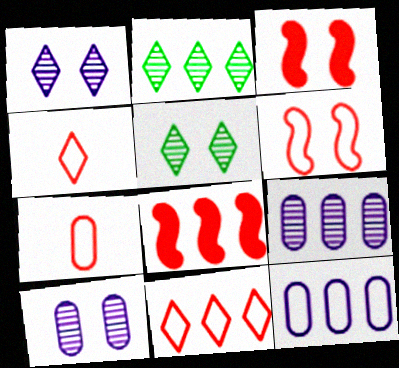[[2, 8, 12], 
[6, 7, 11]]